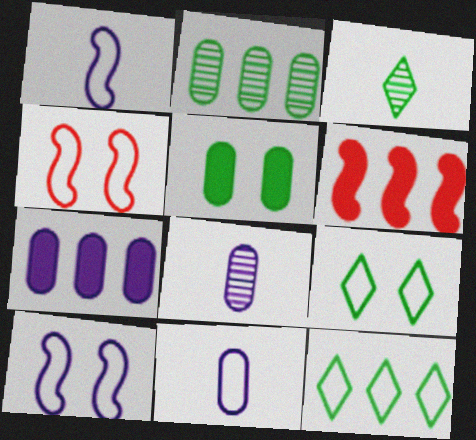[[3, 4, 7], 
[4, 11, 12], 
[6, 8, 9]]